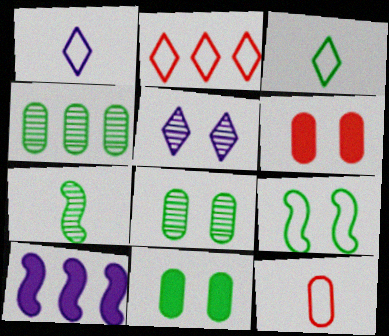[[2, 4, 10], 
[5, 6, 9]]